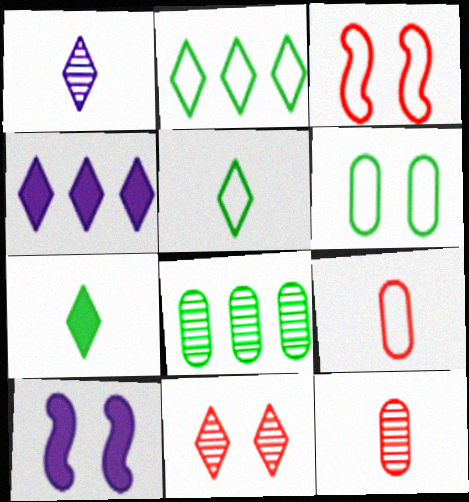[[2, 10, 12], 
[4, 5, 11], 
[6, 10, 11]]